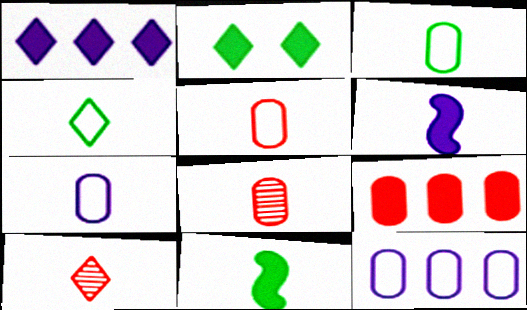[[2, 6, 9], 
[3, 5, 7], 
[3, 6, 10], 
[4, 6, 8], 
[7, 10, 11]]